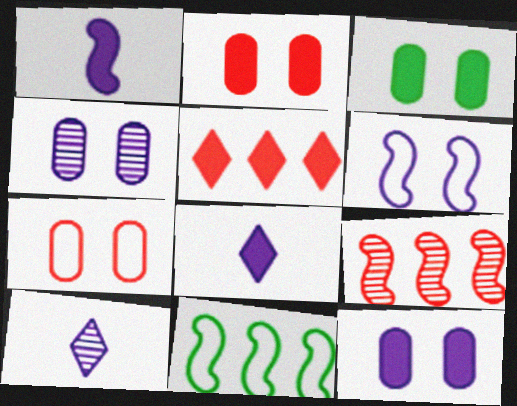[[1, 3, 5], 
[2, 3, 12], 
[2, 10, 11], 
[3, 4, 7]]